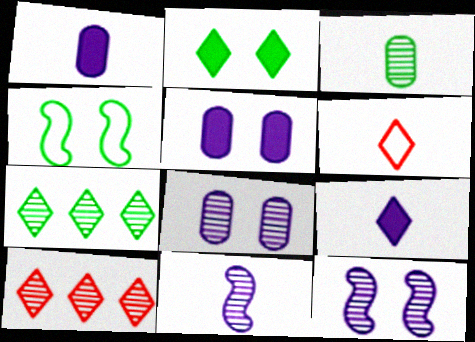[[1, 4, 10], 
[3, 10, 12]]